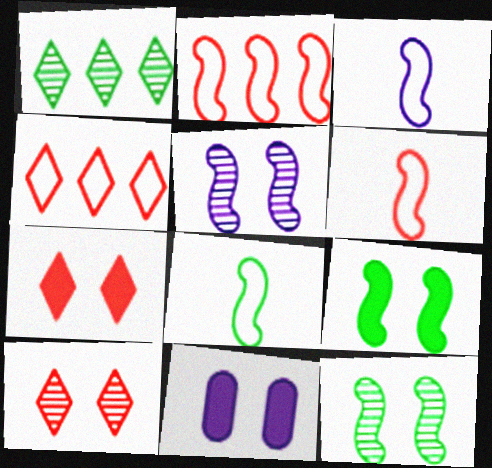[[1, 6, 11], 
[3, 6, 8], 
[7, 9, 11]]